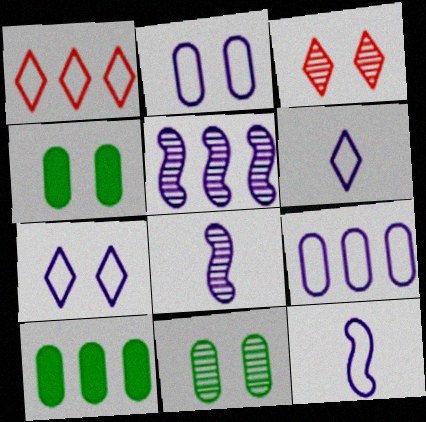[[1, 4, 8], 
[1, 5, 10], 
[3, 10, 12], 
[7, 9, 12]]